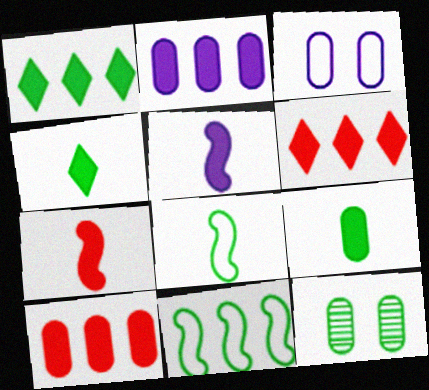[[1, 8, 12], 
[4, 11, 12]]